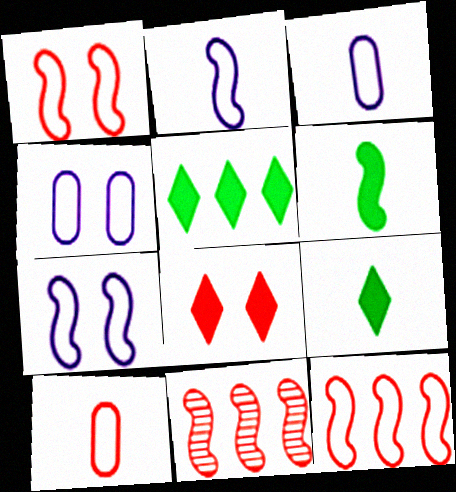[[4, 9, 11], 
[6, 7, 11], 
[8, 10, 11]]